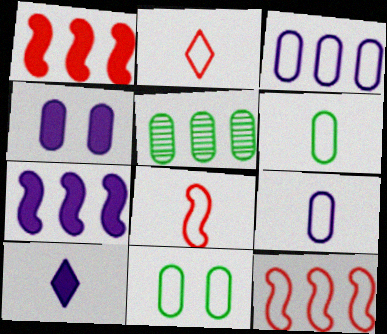[[4, 7, 10]]